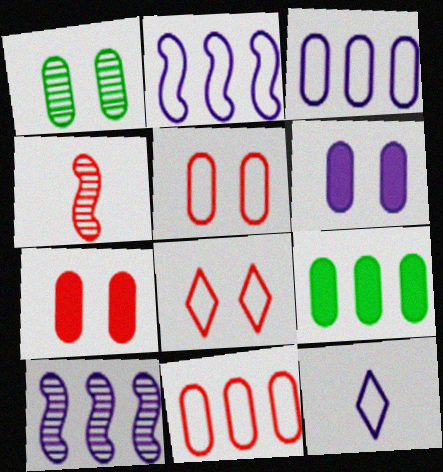[[1, 5, 6], 
[6, 10, 12]]